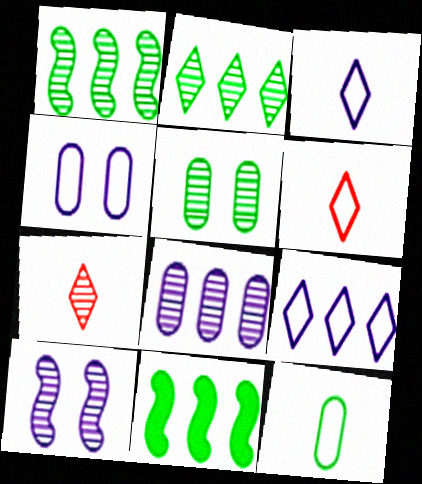[[4, 7, 11]]